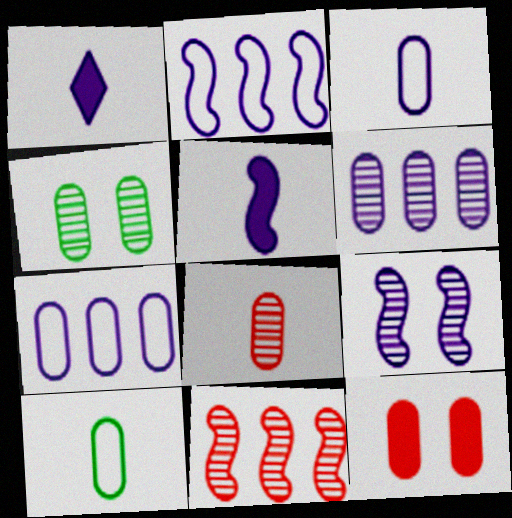[[1, 7, 9], 
[2, 5, 9], 
[4, 6, 8], 
[6, 10, 12]]